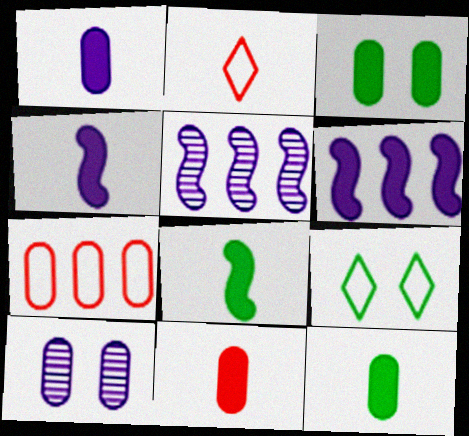[[1, 11, 12], 
[2, 3, 5], 
[5, 9, 11], 
[7, 10, 12]]